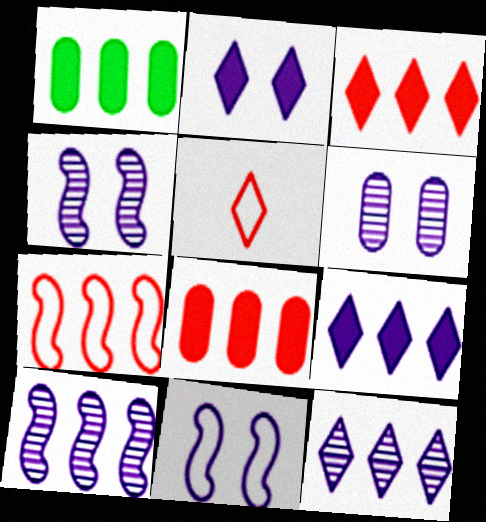[[1, 4, 5], 
[1, 7, 12], 
[2, 6, 11]]